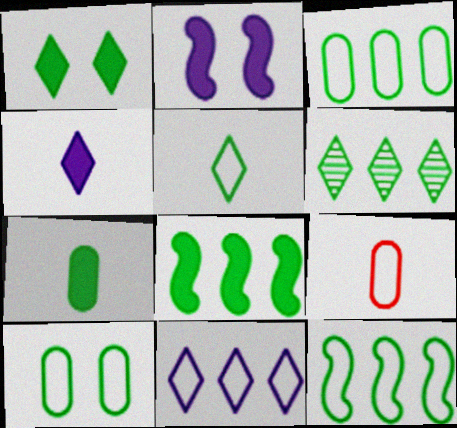[[1, 5, 6], 
[1, 7, 8], 
[2, 6, 9], 
[3, 6, 8], 
[5, 10, 12]]